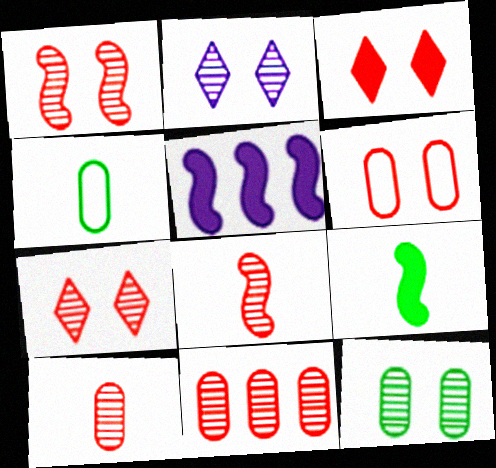[[1, 2, 12], 
[1, 3, 6], 
[4, 5, 7], 
[7, 8, 11]]